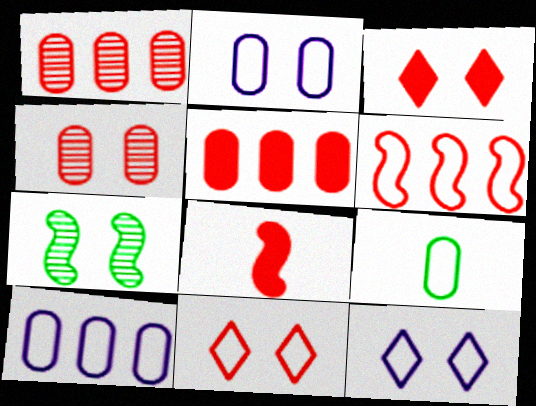[[1, 8, 11], 
[2, 3, 7], 
[3, 5, 8], 
[6, 9, 12]]